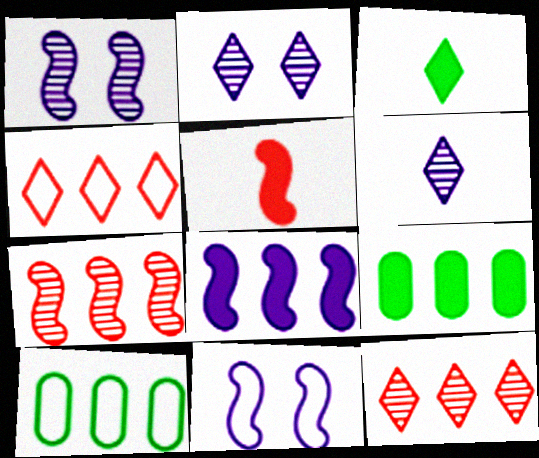[[2, 3, 4], 
[2, 5, 10], 
[8, 10, 12]]